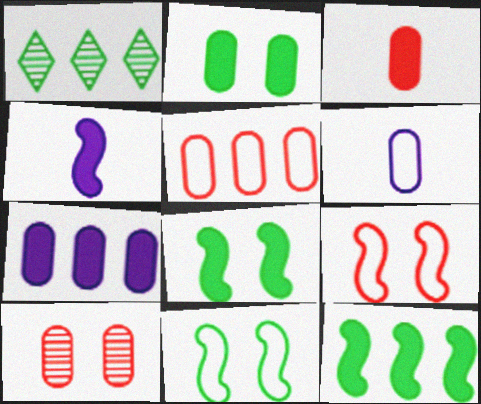[[2, 3, 7], 
[3, 5, 10]]